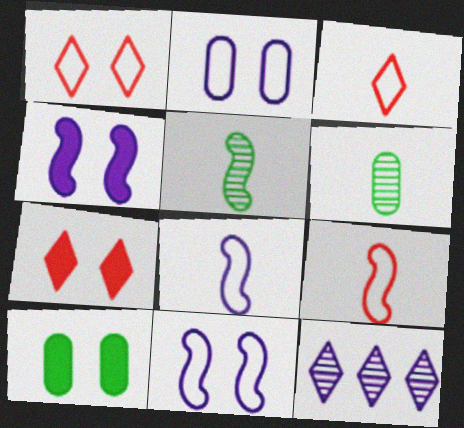[[4, 7, 10], 
[9, 10, 12]]